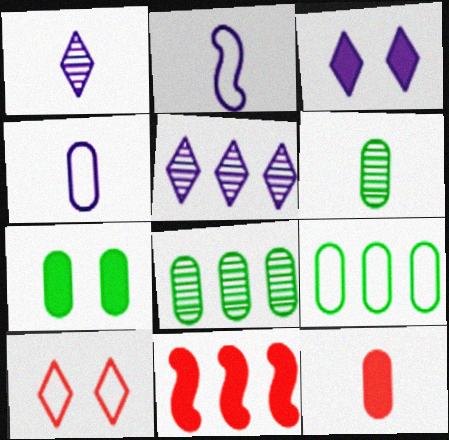[[2, 9, 10], 
[4, 6, 12], 
[5, 9, 11], 
[6, 7, 9]]